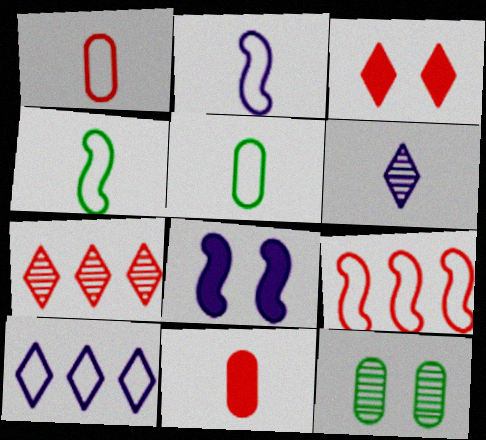[[4, 6, 11], 
[5, 7, 8]]